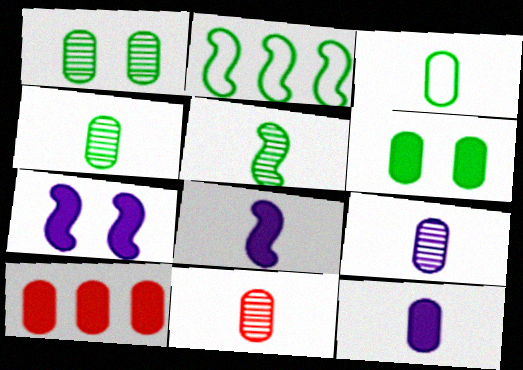[[3, 11, 12], 
[4, 9, 11], 
[6, 10, 12]]